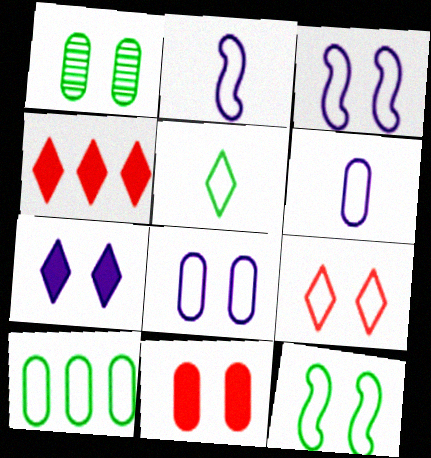[[1, 2, 4], 
[1, 8, 11], 
[2, 9, 10], 
[5, 10, 12], 
[8, 9, 12]]